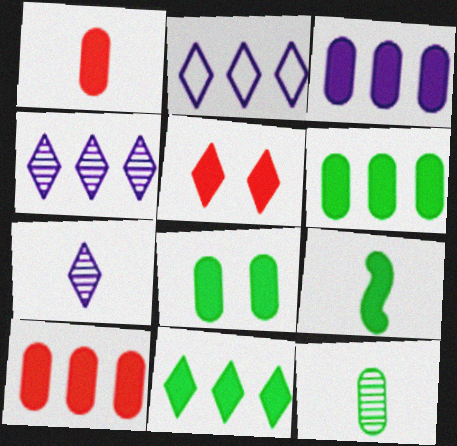[[1, 3, 8], 
[3, 5, 9], 
[3, 6, 10], 
[8, 9, 11]]